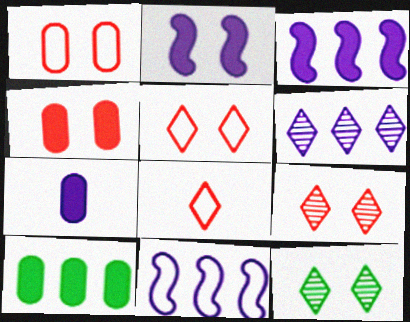[[1, 2, 12], 
[4, 7, 10]]